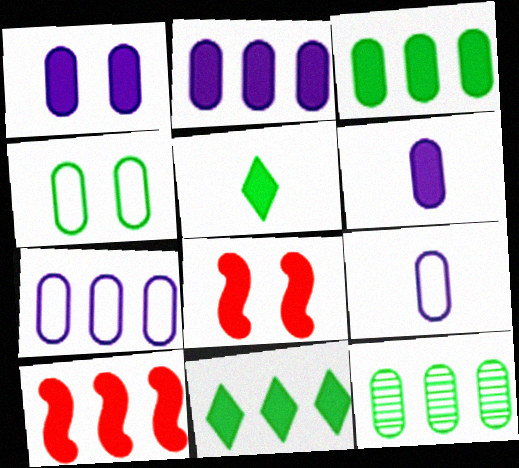[[1, 2, 6], 
[1, 5, 10], 
[2, 5, 8], 
[2, 10, 11], 
[6, 8, 11]]